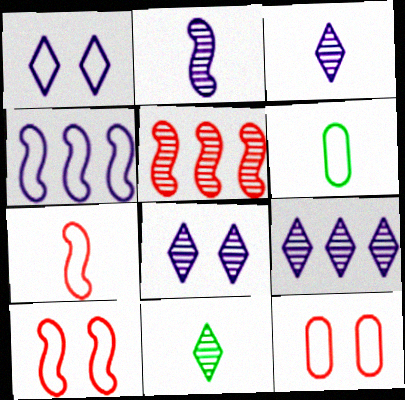[[3, 8, 9]]